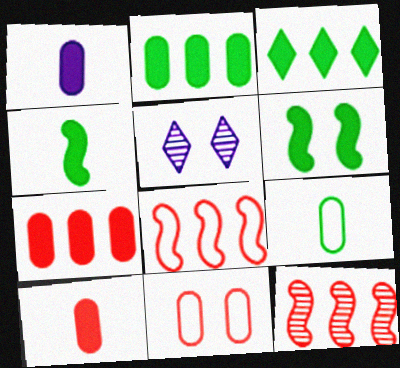[[5, 6, 11]]